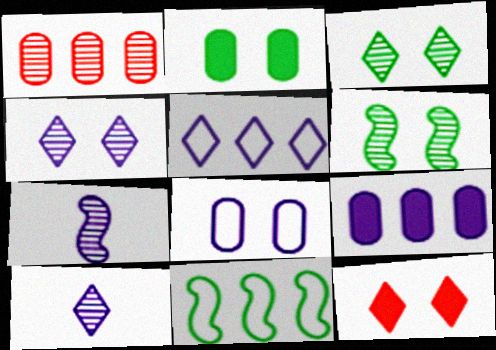[[1, 3, 7], 
[1, 6, 10], 
[6, 8, 12]]